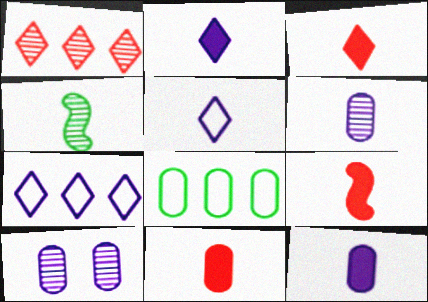[[1, 4, 10], 
[3, 9, 11], 
[4, 5, 11], 
[8, 10, 11]]